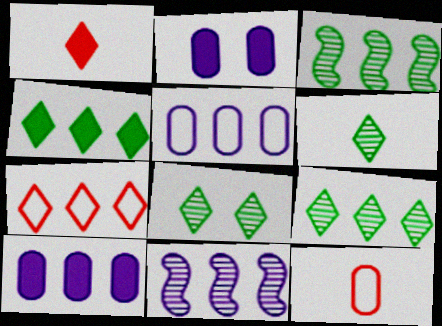[[3, 7, 10], 
[6, 8, 9]]